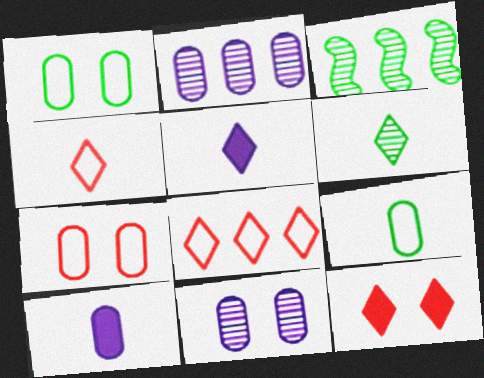[[3, 5, 7], 
[4, 5, 6]]